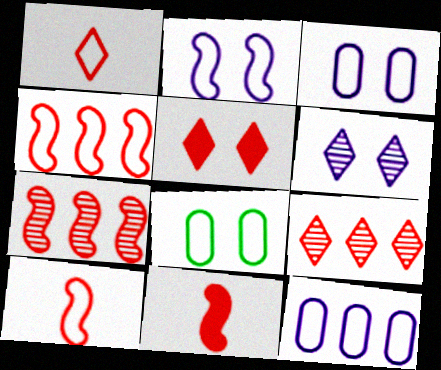[[1, 5, 9]]